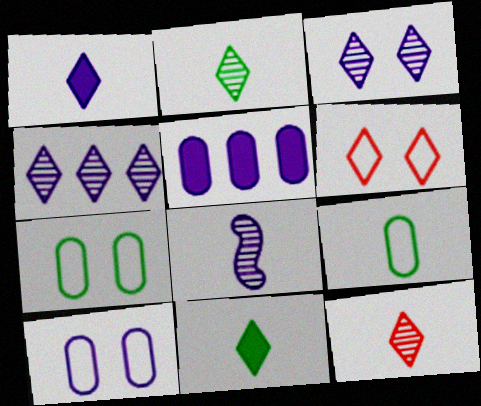[[4, 6, 11]]